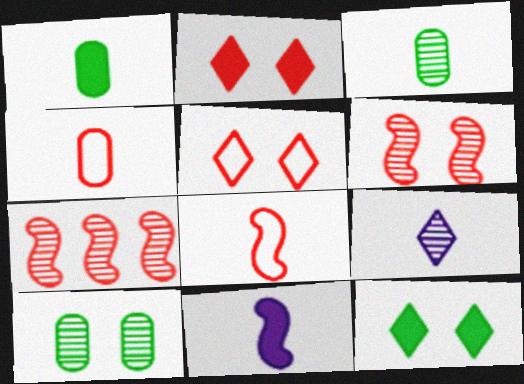[[1, 8, 9], 
[2, 4, 7], 
[7, 9, 10]]